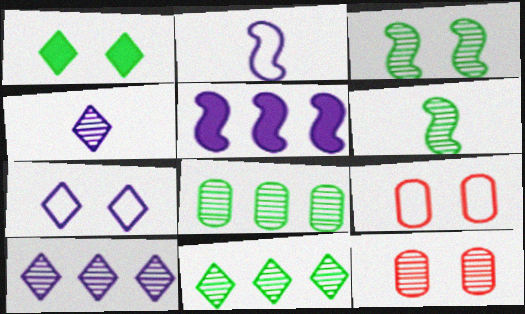[[6, 10, 12]]